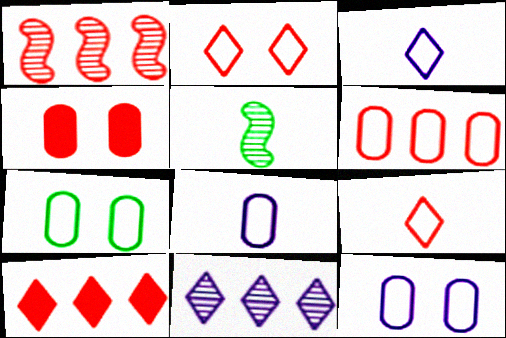[[1, 4, 9], 
[1, 6, 10], 
[5, 10, 12], 
[6, 7, 8]]